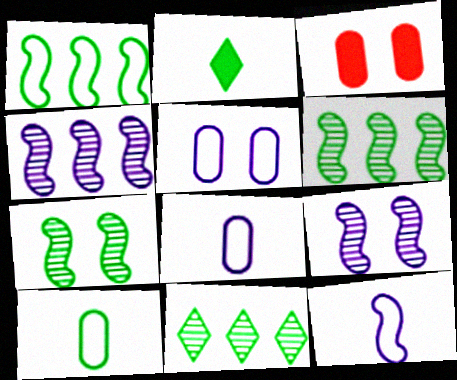[[3, 11, 12]]